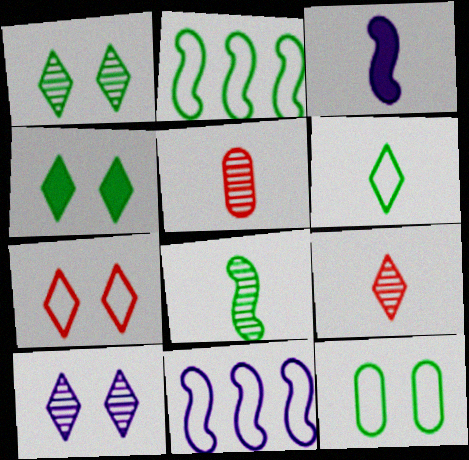[[2, 6, 12], 
[3, 5, 6], 
[4, 5, 11], 
[4, 7, 10]]